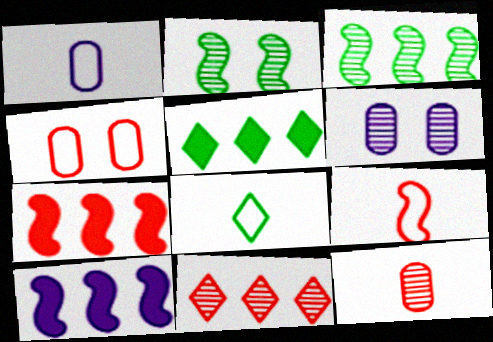[[1, 8, 9], 
[2, 9, 10], 
[5, 6, 9], 
[6, 7, 8]]